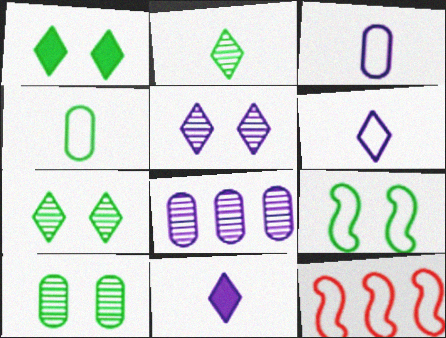[[1, 9, 10], 
[10, 11, 12]]